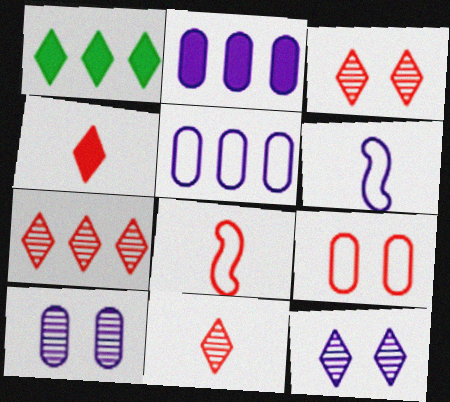[[1, 8, 10], 
[2, 6, 12], 
[3, 7, 11]]